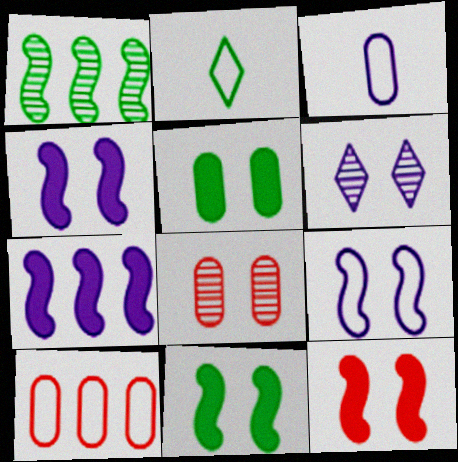[[1, 2, 5], 
[2, 7, 8], 
[2, 9, 10], 
[3, 6, 7], 
[4, 11, 12]]